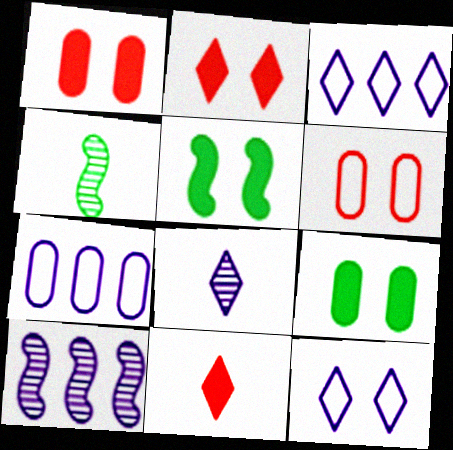[[1, 3, 4], 
[2, 4, 7]]